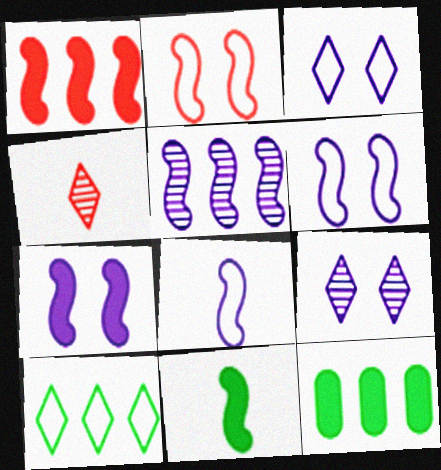[[1, 7, 11], 
[2, 5, 11], 
[4, 6, 12], 
[5, 7, 8]]